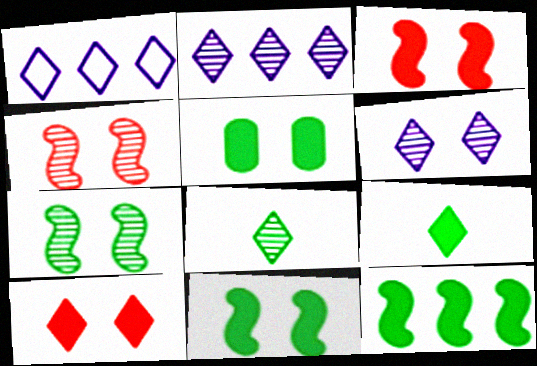[[1, 8, 10], 
[5, 9, 12]]